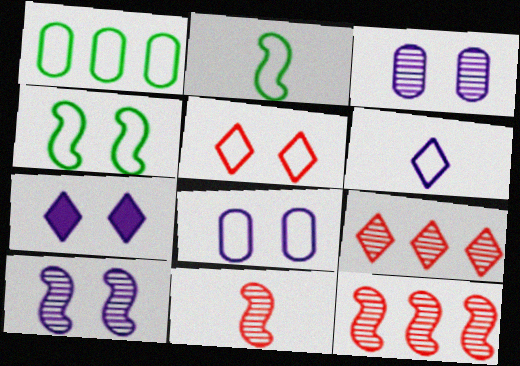[[1, 7, 11], 
[4, 5, 8], 
[7, 8, 10]]